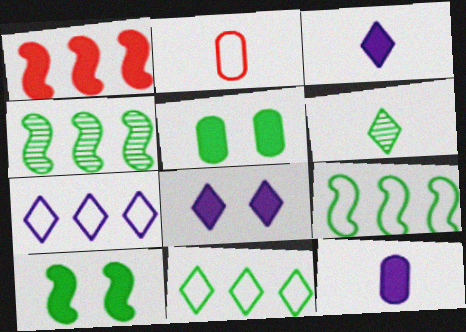[[1, 3, 5], 
[2, 4, 8], 
[5, 6, 9]]